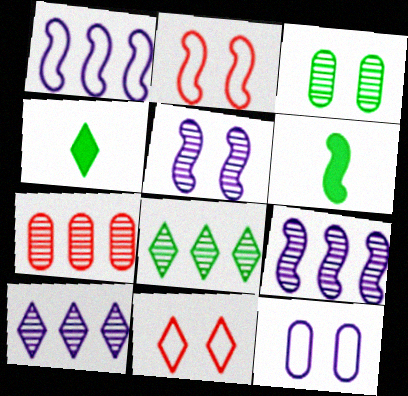[[2, 6, 9], 
[4, 10, 11], 
[7, 8, 9]]